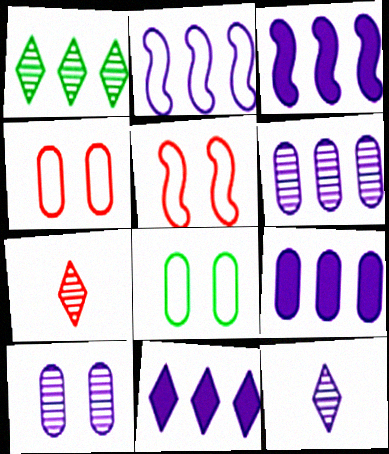[[2, 6, 11], 
[3, 7, 8], 
[3, 9, 11]]